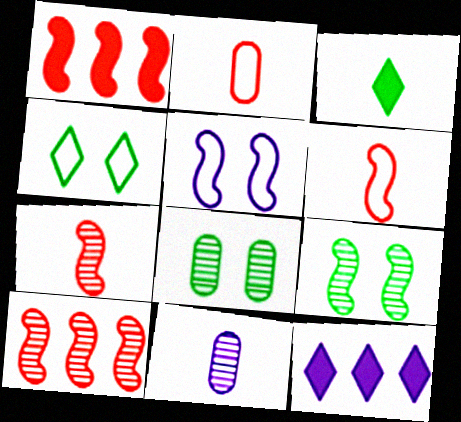[[1, 4, 11], 
[2, 9, 12], 
[3, 6, 11], 
[5, 11, 12], 
[6, 8, 12]]